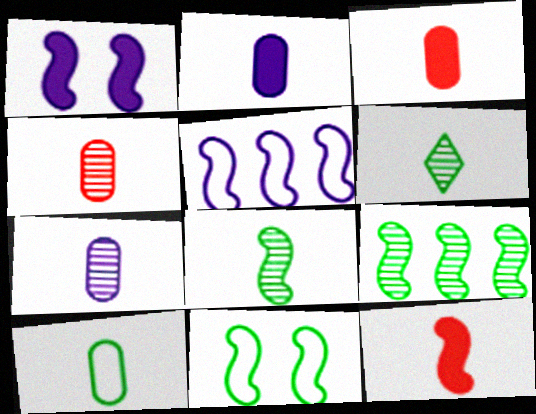[[2, 4, 10], 
[3, 7, 10]]